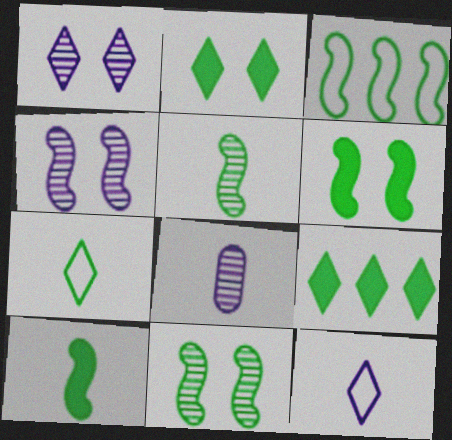[[3, 5, 6], 
[3, 10, 11]]